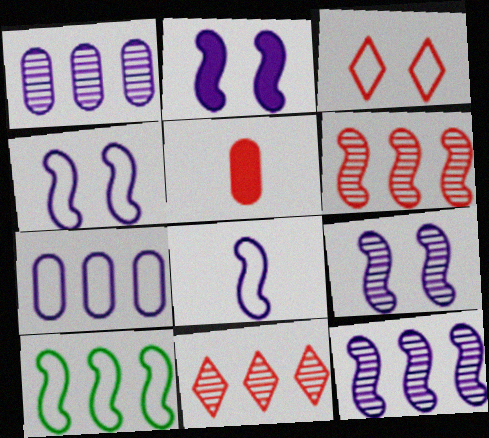[[2, 4, 9], 
[2, 8, 12], 
[3, 5, 6]]